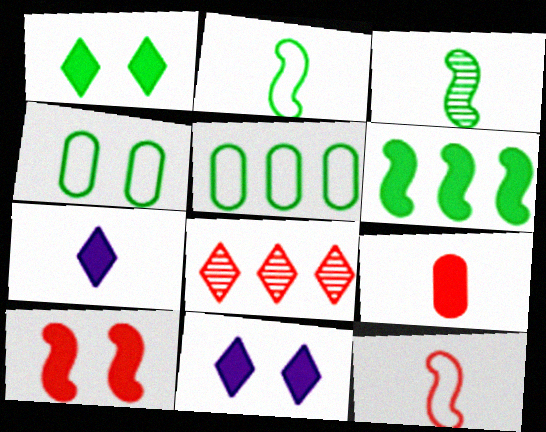[[1, 3, 5], 
[6, 9, 11]]